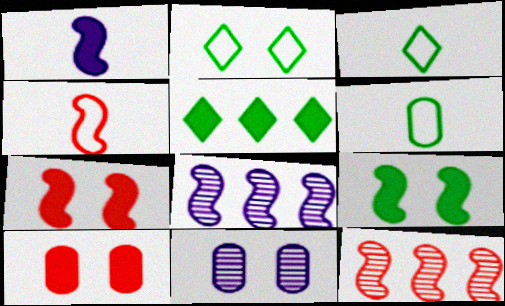[[1, 5, 10], 
[2, 7, 11], 
[3, 8, 10], 
[4, 5, 11], 
[4, 7, 12], 
[4, 8, 9]]